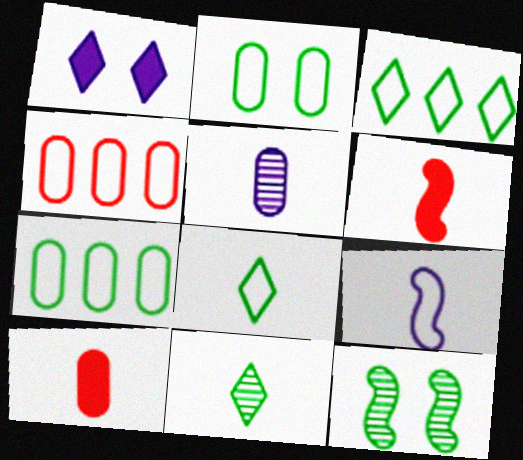[[5, 6, 8], 
[9, 10, 11]]